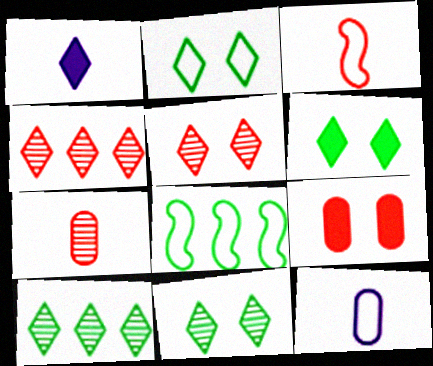[[1, 2, 4], 
[2, 6, 11], 
[3, 4, 9]]